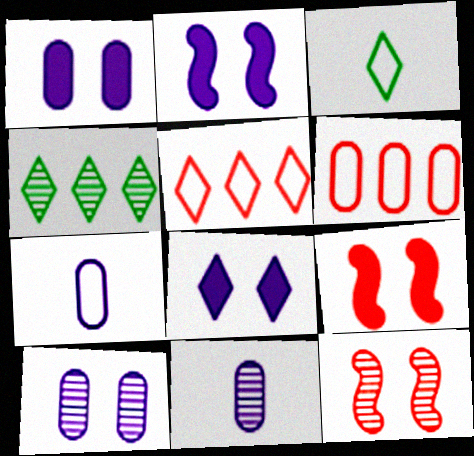[[1, 2, 8], 
[4, 7, 9], 
[4, 11, 12]]